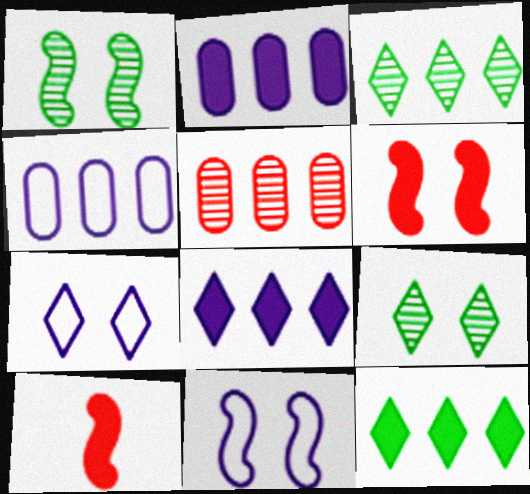[[1, 6, 11], 
[4, 9, 10]]